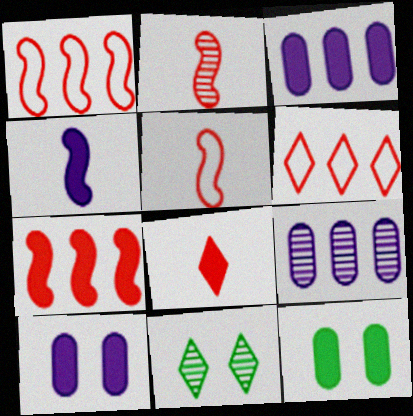[[2, 9, 11], 
[3, 5, 11]]